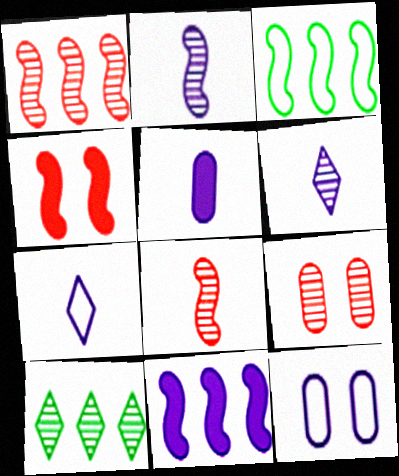[[1, 3, 11], 
[2, 3, 4], 
[2, 5, 7], 
[2, 9, 10], 
[6, 11, 12]]